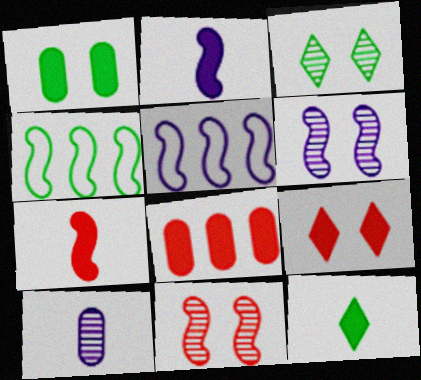[[2, 4, 11], 
[2, 5, 6], 
[4, 6, 7], 
[4, 9, 10], 
[7, 8, 9]]